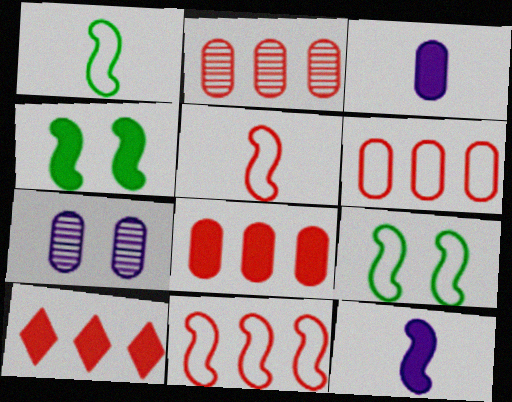[[1, 7, 10], 
[2, 6, 8], 
[2, 10, 11], 
[3, 4, 10]]